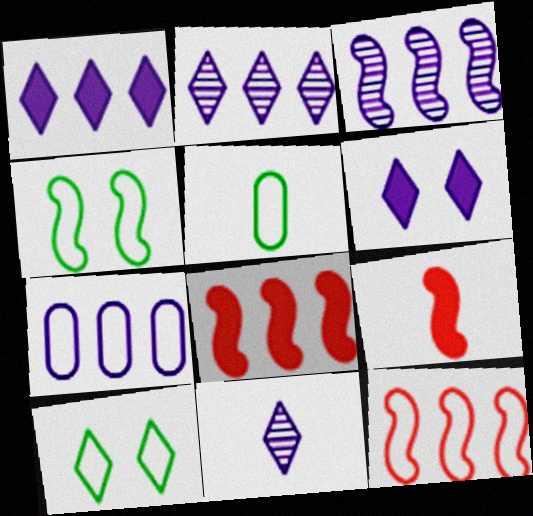[[1, 3, 7], 
[3, 4, 9], 
[5, 9, 11]]